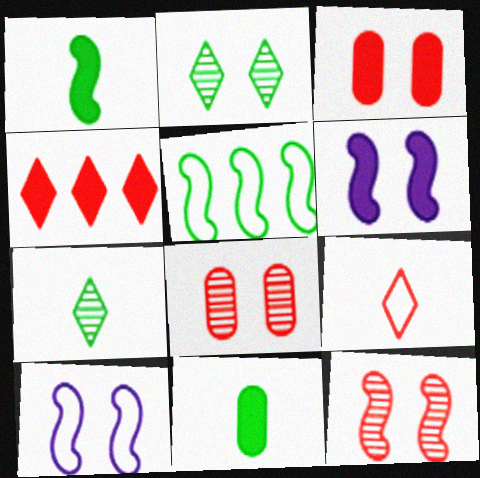[[2, 3, 10], 
[2, 5, 11], 
[4, 6, 11]]